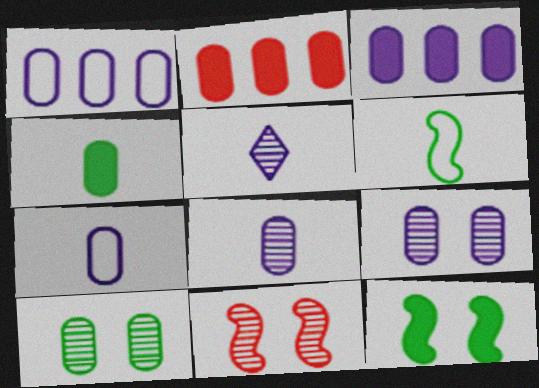[[2, 7, 10], 
[3, 7, 9]]